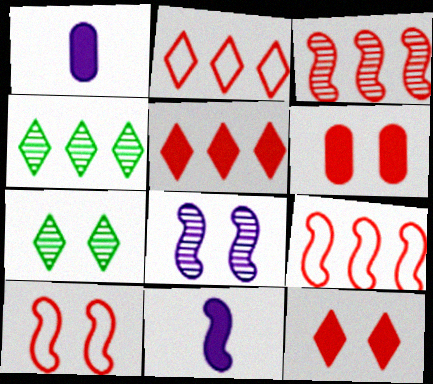[[1, 4, 10], 
[1, 7, 9]]